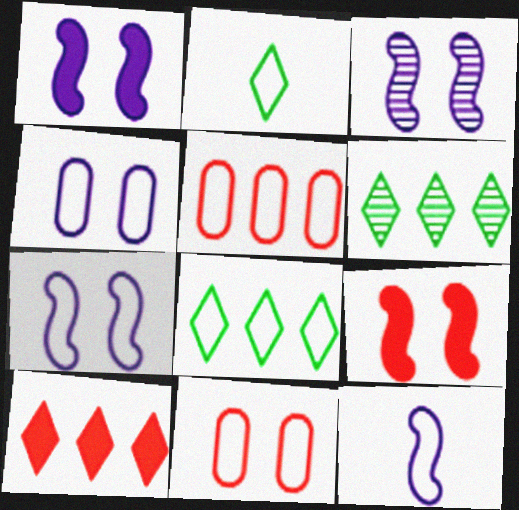[[1, 3, 7], 
[2, 5, 7], 
[8, 11, 12]]